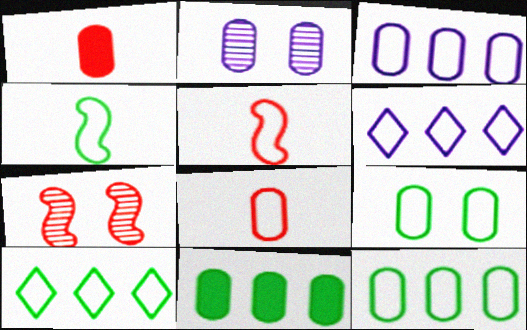[[1, 2, 12], 
[2, 8, 11], 
[3, 8, 9], 
[4, 9, 10], 
[5, 6, 9]]